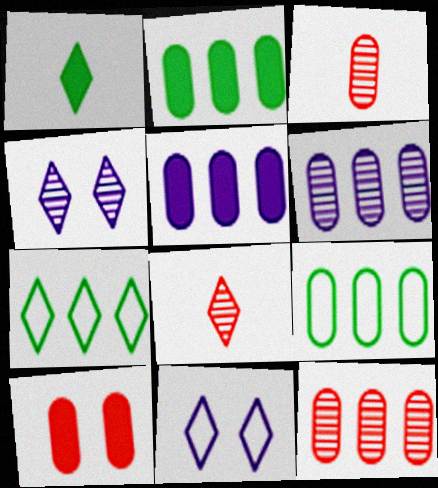[[5, 9, 12]]